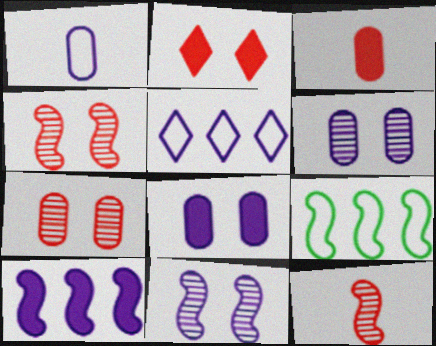[]